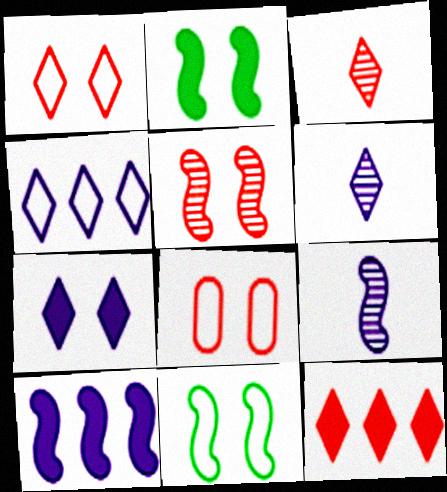[[1, 3, 12], 
[4, 6, 7]]